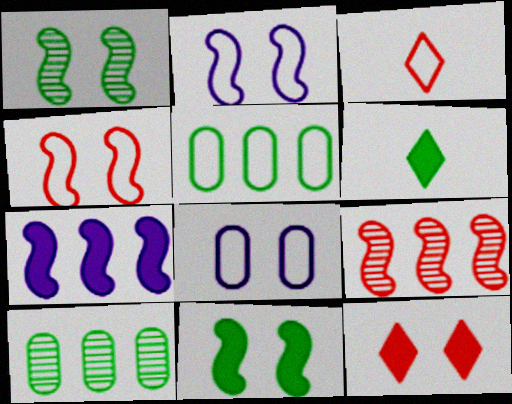[[1, 5, 6], 
[1, 8, 12], 
[2, 3, 5], 
[6, 8, 9]]